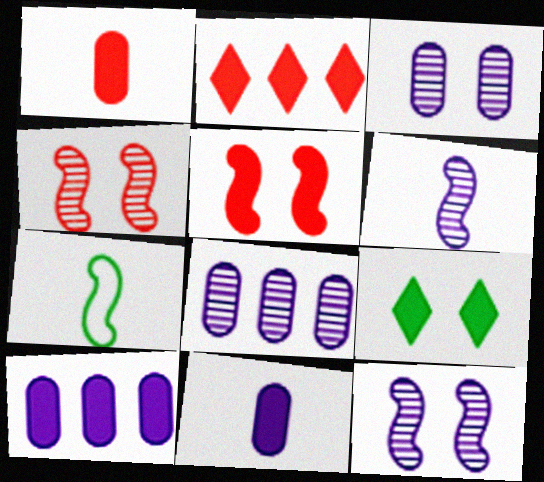[[1, 2, 5], 
[2, 3, 7]]